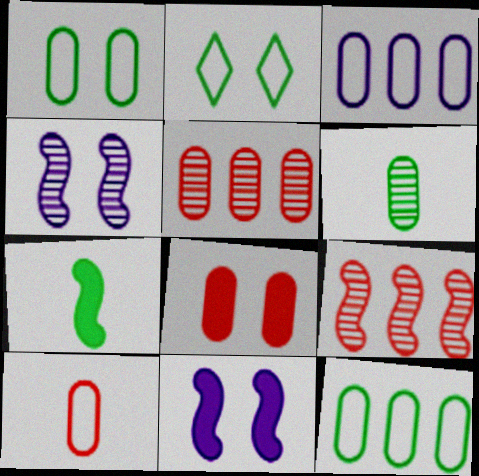[[1, 3, 10], 
[2, 4, 8], 
[3, 6, 8], 
[5, 8, 10]]